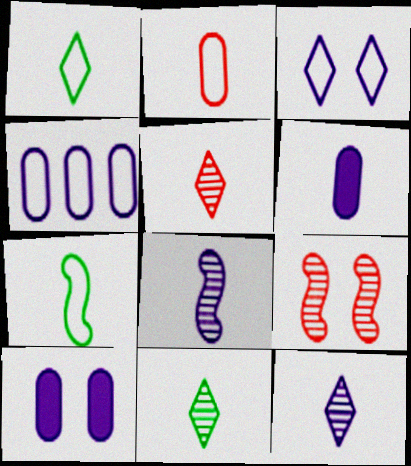[[5, 6, 7], 
[5, 11, 12]]